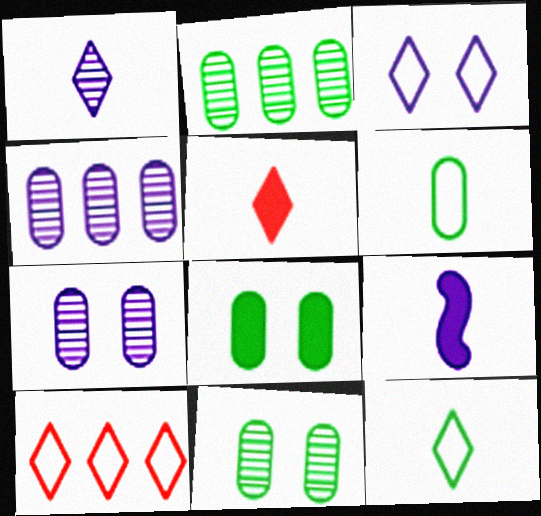[[1, 5, 12], 
[2, 6, 8], 
[3, 4, 9], 
[3, 10, 12], 
[9, 10, 11]]